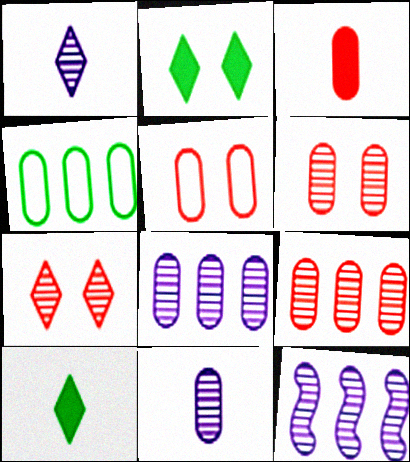[[3, 5, 9], 
[5, 10, 12]]